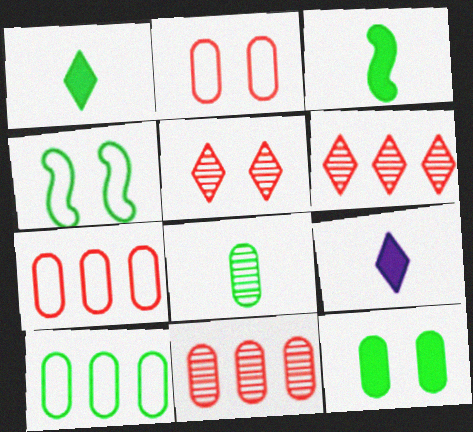[[4, 9, 11], 
[8, 10, 12]]